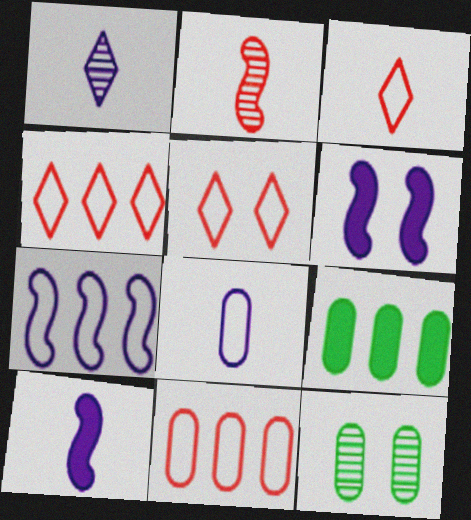[[1, 8, 10], 
[3, 4, 5], 
[4, 10, 12], 
[5, 6, 12]]